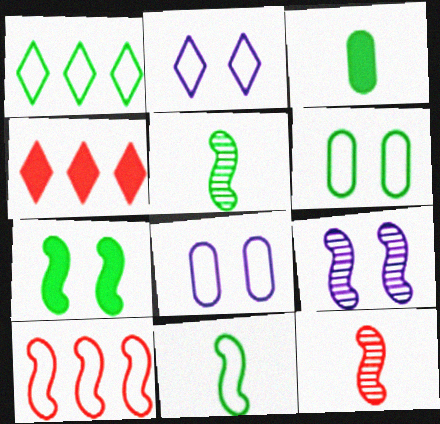[[1, 6, 11], 
[4, 5, 8]]